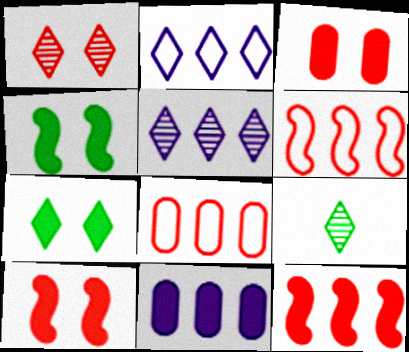[[1, 5, 9]]